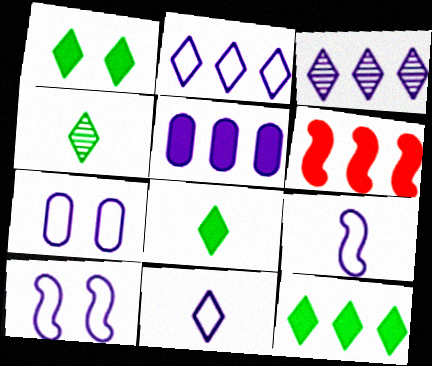[[1, 8, 12], 
[2, 7, 9], 
[4, 6, 7], 
[5, 6, 12]]